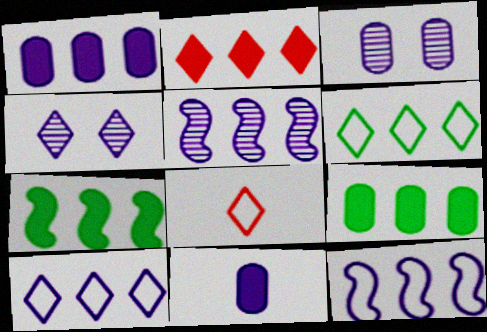[[1, 2, 7], 
[1, 5, 10], 
[3, 7, 8], 
[4, 11, 12]]